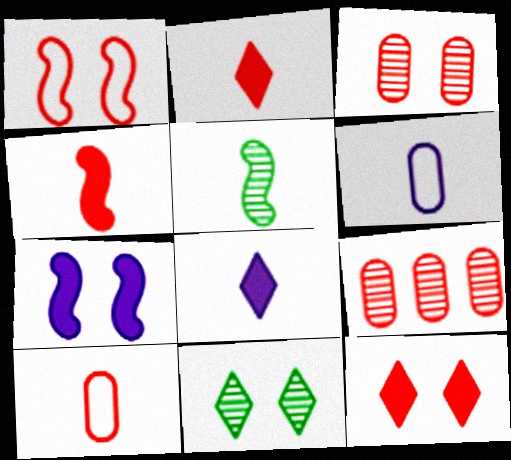[[1, 2, 9], 
[1, 3, 12], 
[2, 5, 6], 
[5, 8, 10]]